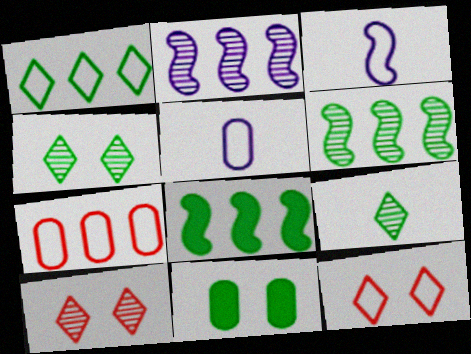[[5, 8, 10]]